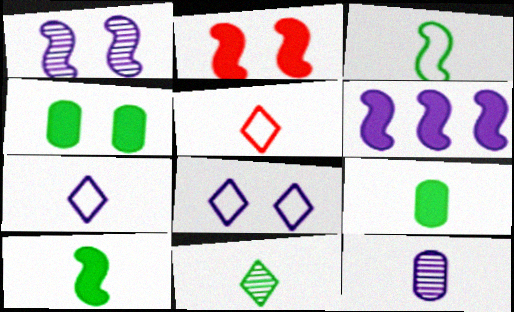[[2, 6, 10], 
[3, 9, 11], 
[5, 10, 12], 
[6, 8, 12]]